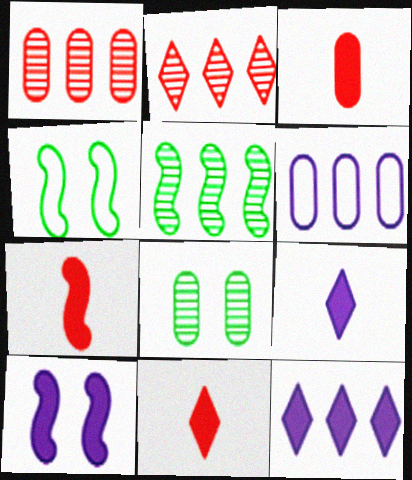[[1, 4, 9], 
[3, 6, 8], 
[3, 7, 11]]